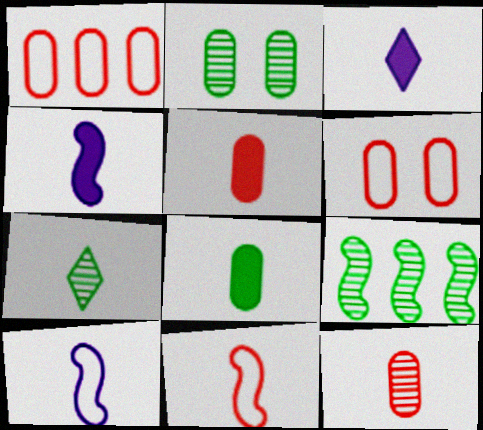[[2, 7, 9], 
[3, 6, 9], 
[5, 7, 10]]